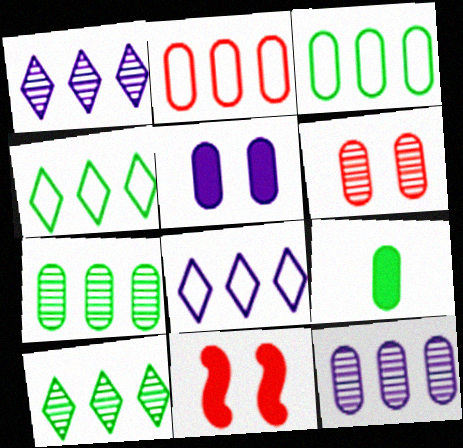[]